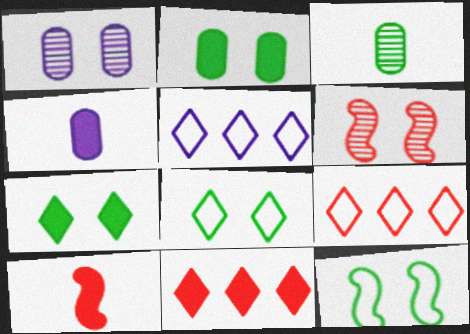[]